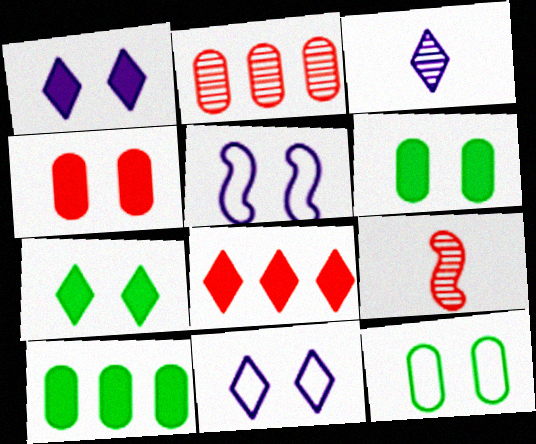[[9, 10, 11]]